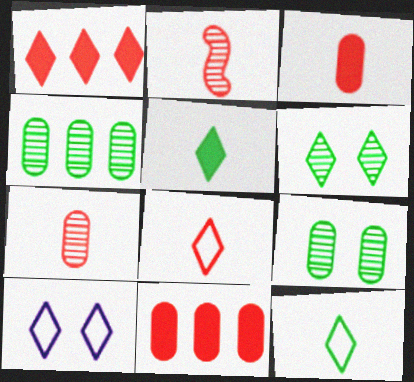[[2, 3, 8]]